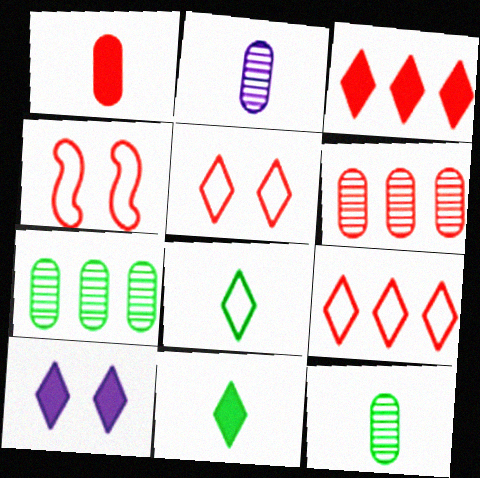[[3, 10, 11]]